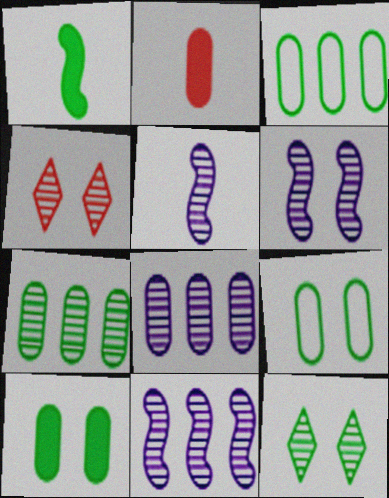[[1, 3, 12], 
[2, 8, 9], 
[4, 5, 7], 
[5, 6, 11]]